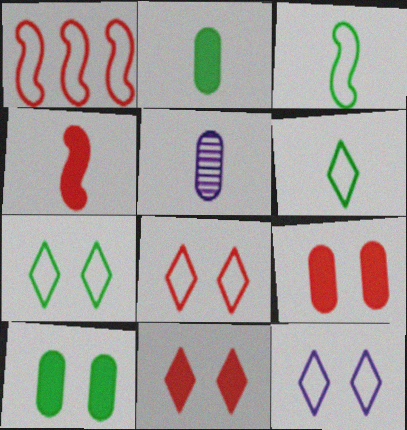[[4, 5, 6], 
[7, 8, 12]]